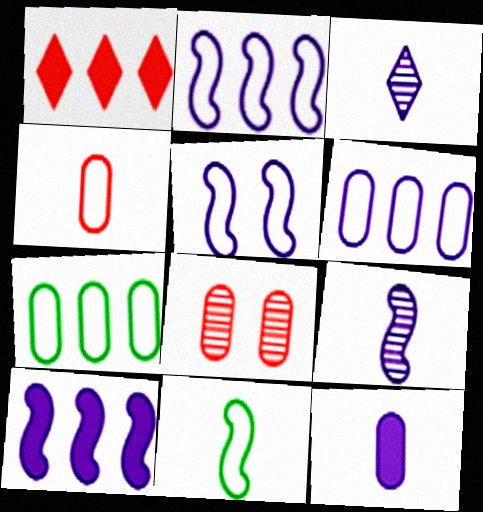[[5, 9, 10], 
[7, 8, 12]]